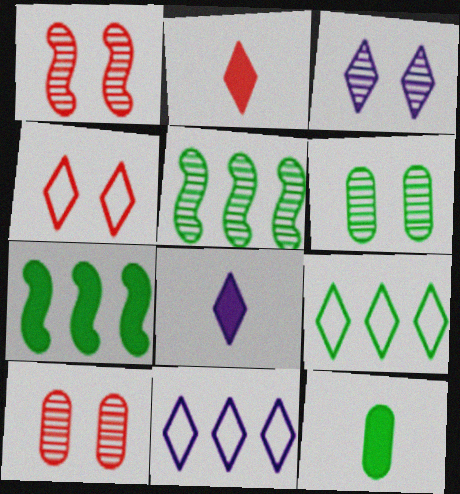[[1, 3, 6], 
[1, 11, 12], 
[2, 3, 9], 
[3, 8, 11]]